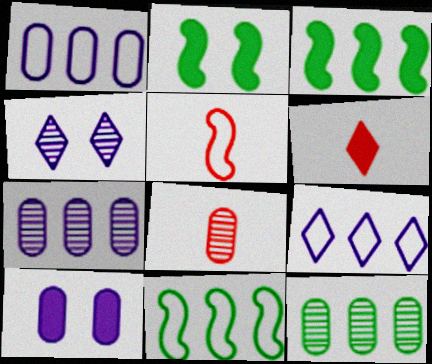[[2, 8, 9], 
[3, 6, 10], 
[5, 6, 8]]